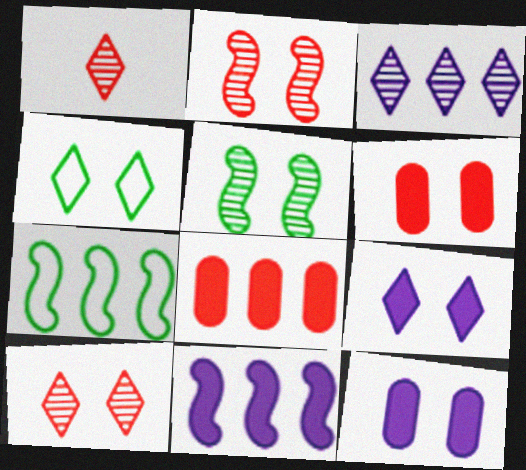[[1, 7, 12], 
[2, 4, 12], 
[3, 7, 8], 
[4, 9, 10]]